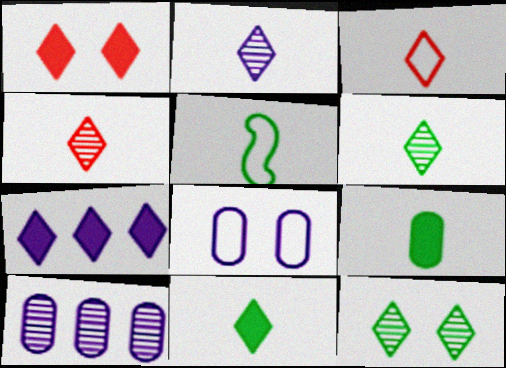[[1, 5, 10], 
[1, 7, 11], 
[2, 3, 11], 
[2, 4, 6], 
[3, 7, 12], 
[5, 6, 9]]